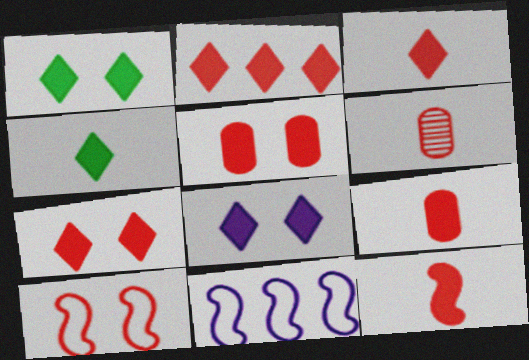[[1, 6, 11], 
[1, 7, 8], 
[2, 3, 7], 
[2, 4, 8], 
[2, 5, 12], 
[2, 6, 10], 
[3, 9, 12]]